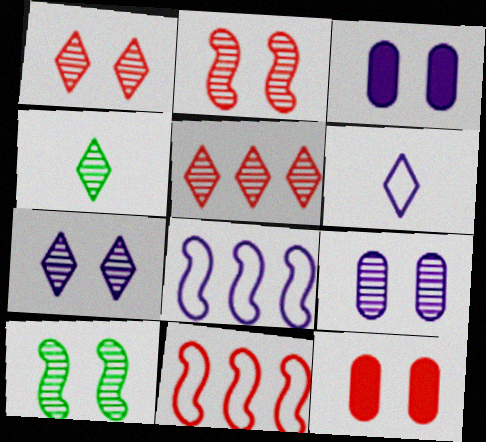[[1, 9, 10], 
[3, 4, 11], 
[4, 5, 7], 
[4, 8, 12]]